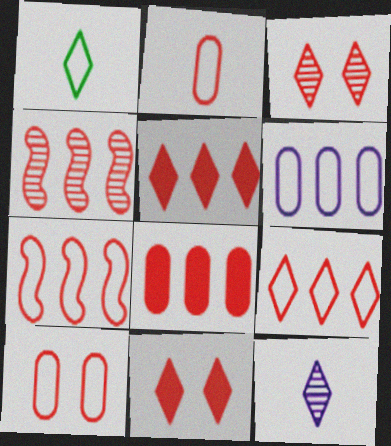[[2, 4, 11], 
[4, 8, 9]]